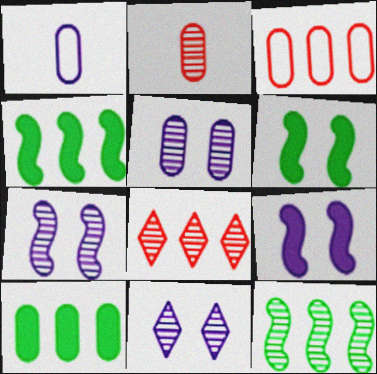[[1, 6, 8], 
[2, 11, 12], 
[5, 7, 11]]